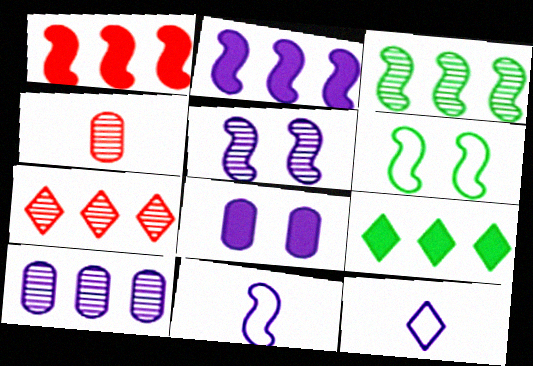[[2, 5, 11], 
[3, 7, 10]]